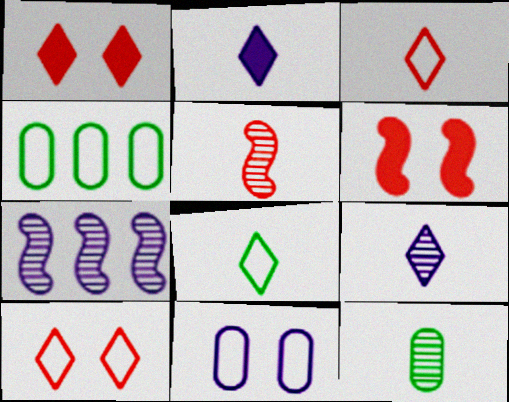[[2, 7, 11], 
[4, 6, 9], 
[5, 9, 12]]